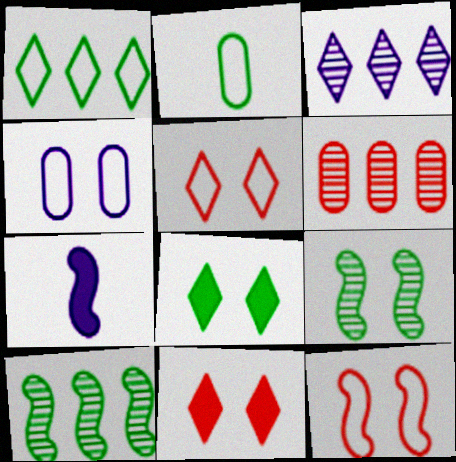[[2, 8, 10], 
[3, 4, 7], 
[3, 6, 10], 
[4, 9, 11], 
[7, 10, 12]]